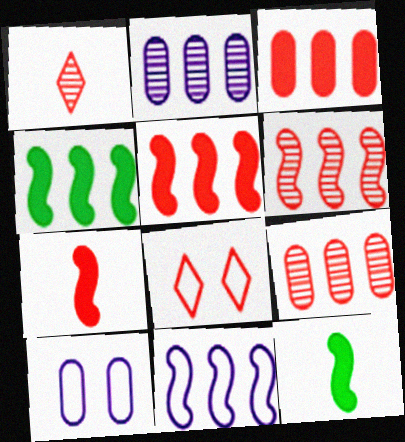[[1, 4, 10], 
[2, 8, 12], 
[4, 6, 11], 
[7, 8, 9]]